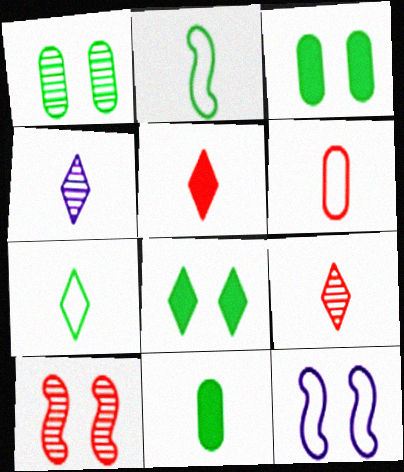[[4, 5, 7]]